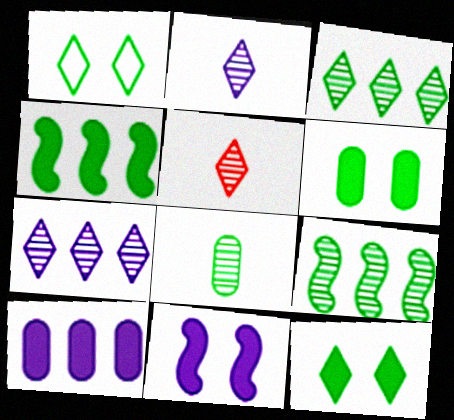[[1, 4, 8]]